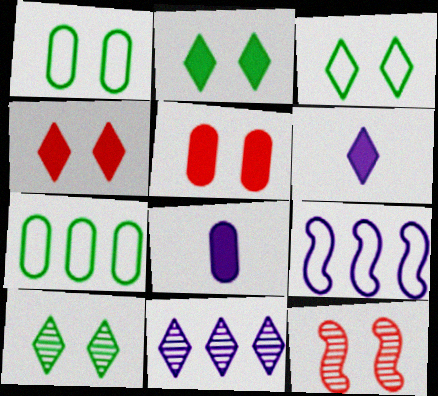[[2, 3, 10], 
[6, 7, 12]]